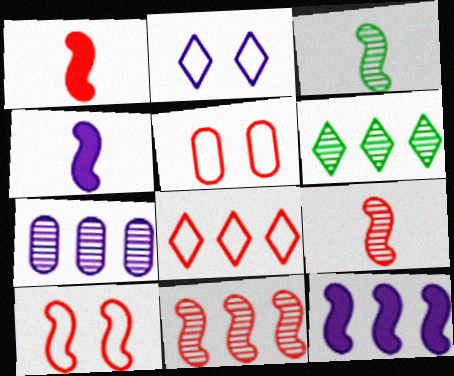[[1, 10, 11], 
[2, 4, 7], 
[3, 10, 12], 
[4, 5, 6], 
[6, 7, 11]]